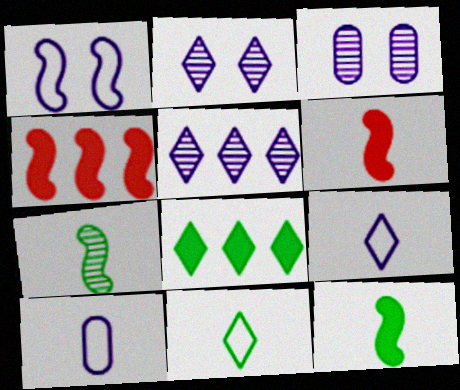[[1, 4, 7], 
[3, 4, 11]]